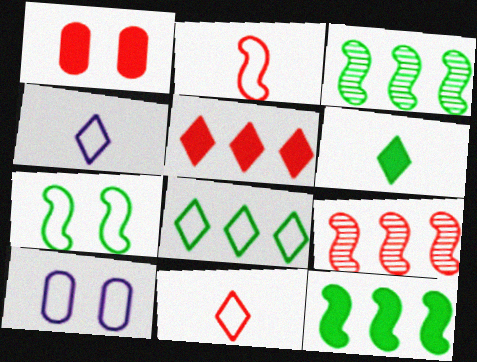[[1, 3, 4], 
[1, 9, 11], 
[2, 8, 10], 
[6, 9, 10]]